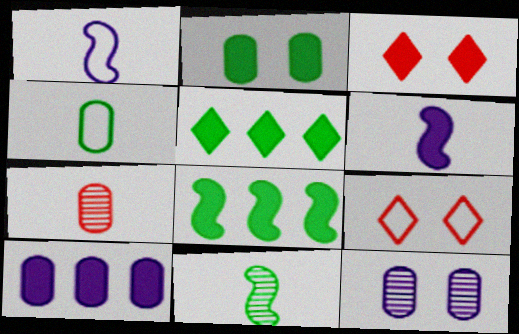[[9, 10, 11]]